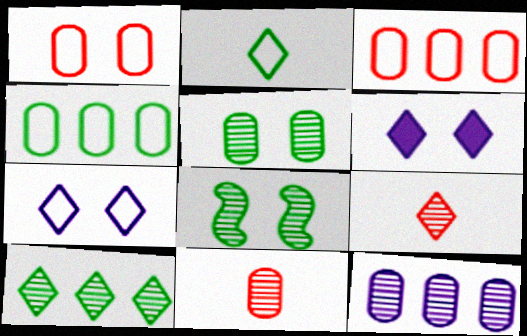[[1, 6, 8], 
[5, 11, 12], 
[8, 9, 12]]